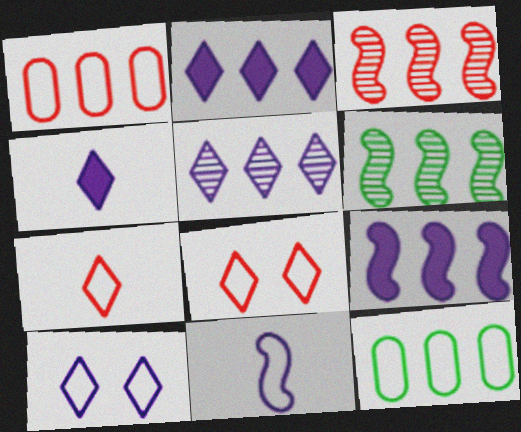[[1, 2, 6], 
[2, 3, 12], 
[4, 5, 10], 
[8, 11, 12]]